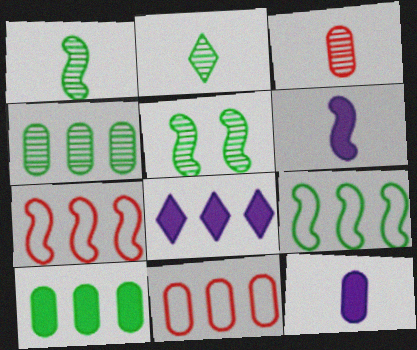[[2, 4, 5], 
[4, 7, 8], 
[5, 6, 7]]